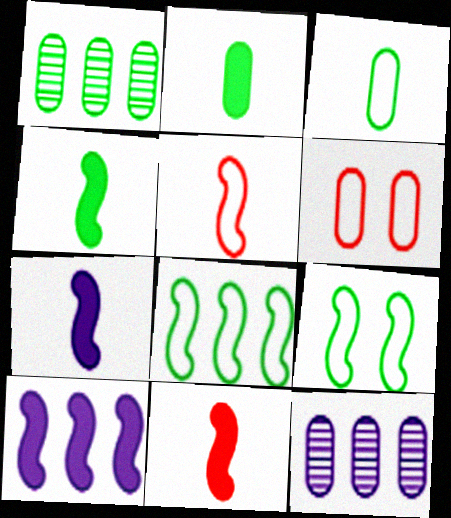[[2, 6, 12], 
[4, 7, 11]]